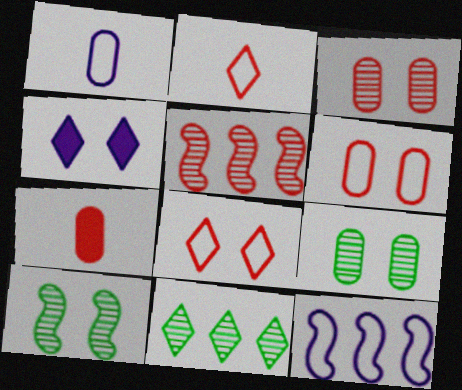[[2, 4, 11], 
[4, 6, 10], 
[5, 7, 8]]